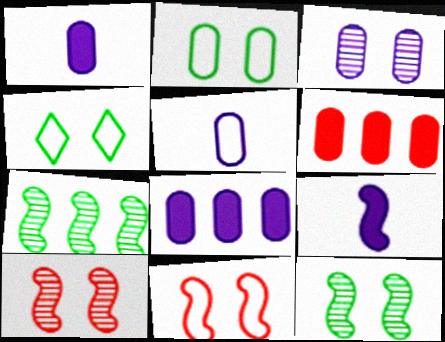[[3, 5, 8], 
[7, 9, 11]]